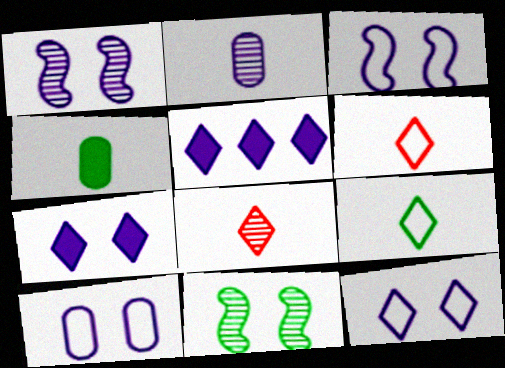[[1, 7, 10], 
[2, 3, 5], 
[3, 10, 12]]